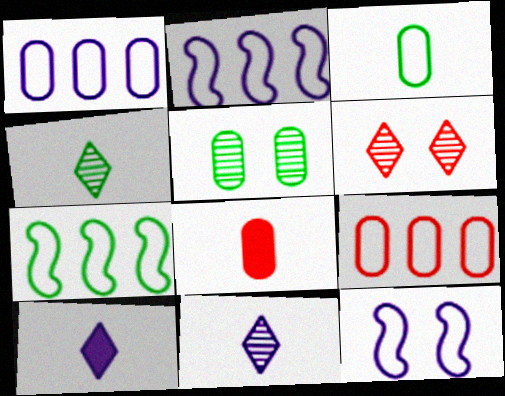[[1, 5, 8]]